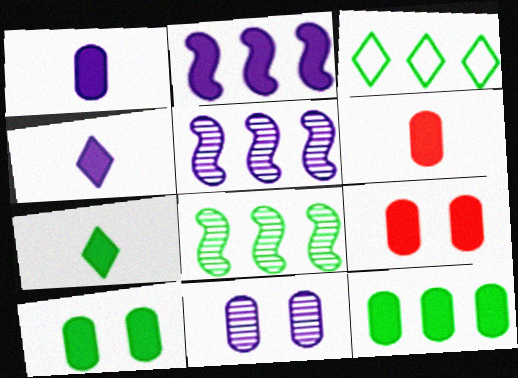[[1, 9, 12], 
[2, 7, 9], 
[3, 8, 12]]